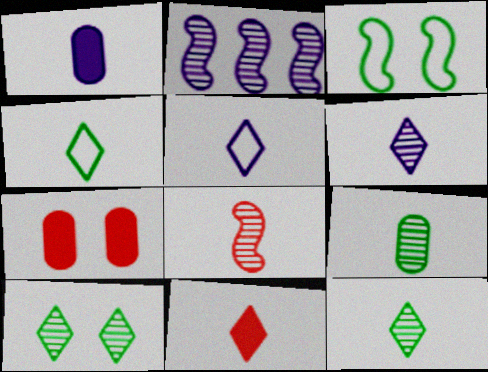[[1, 4, 8], 
[2, 4, 7], 
[4, 6, 11], 
[5, 11, 12], 
[6, 8, 9]]